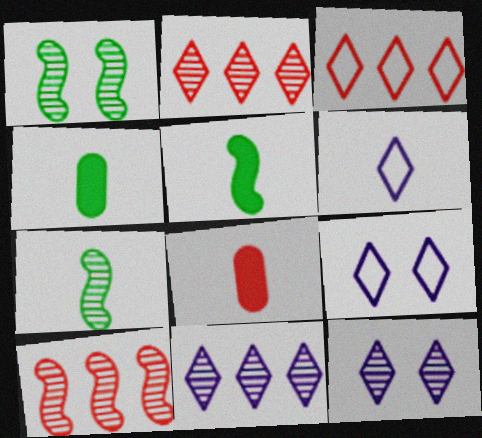[[4, 9, 10], 
[6, 7, 8]]